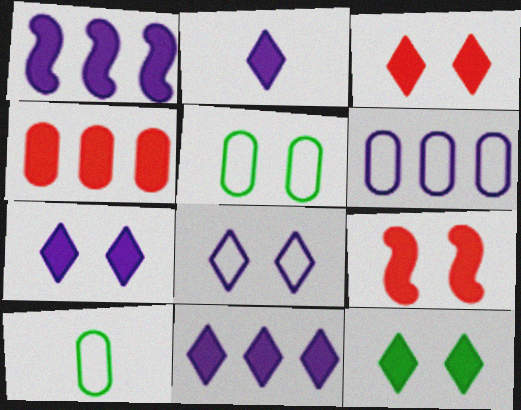[[2, 7, 11], 
[3, 7, 12]]